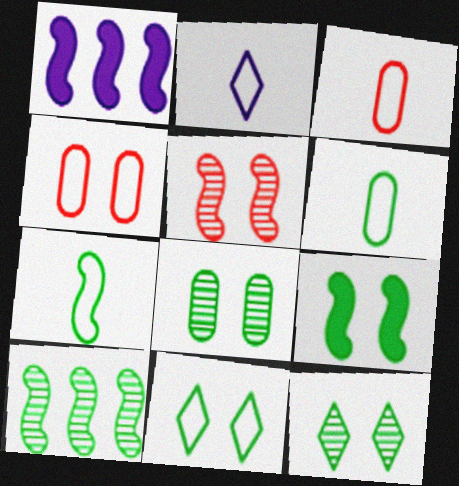[[1, 3, 12], 
[1, 5, 7], 
[2, 3, 7], 
[7, 9, 10], 
[8, 9, 11]]